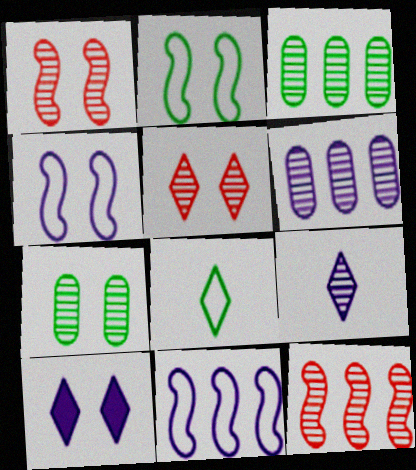[[1, 3, 9], 
[7, 9, 12]]